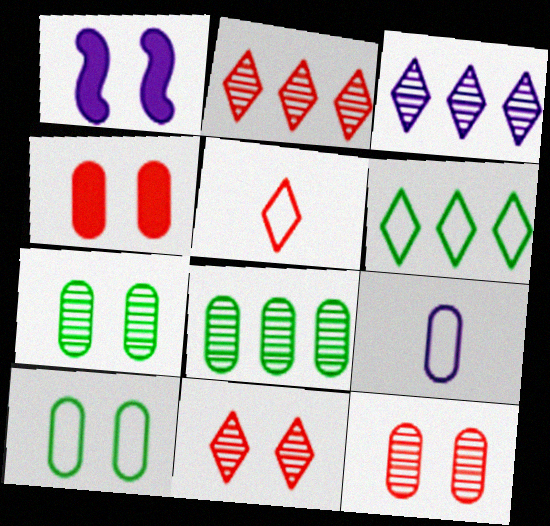[[1, 3, 9], 
[1, 5, 8], 
[1, 10, 11], 
[4, 8, 9]]